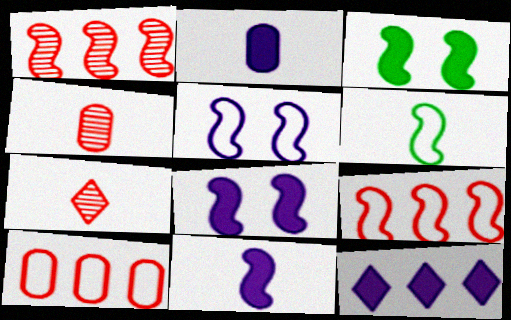[[1, 6, 8], 
[2, 6, 7], 
[2, 8, 12], 
[5, 6, 9]]